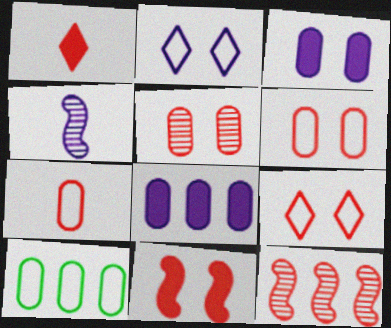[[1, 6, 12], 
[2, 4, 8], 
[5, 9, 11]]